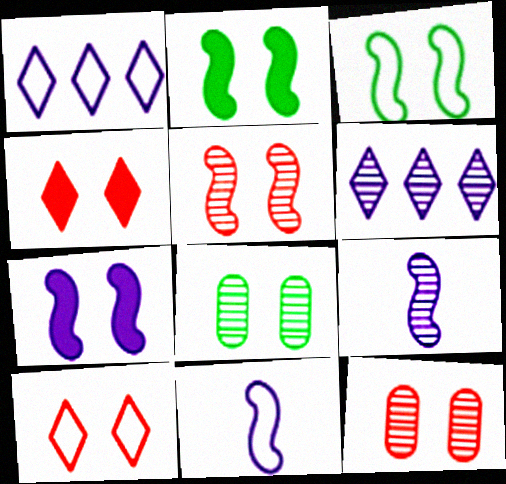[[3, 5, 7], 
[7, 8, 10]]